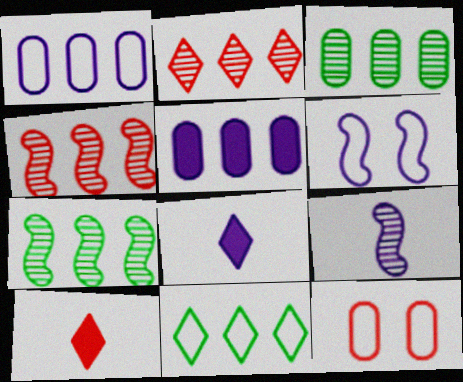[[3, 6, 10], 
[4, 5, 11], 
[4, 10, 12], 
[7, 8, 12]]